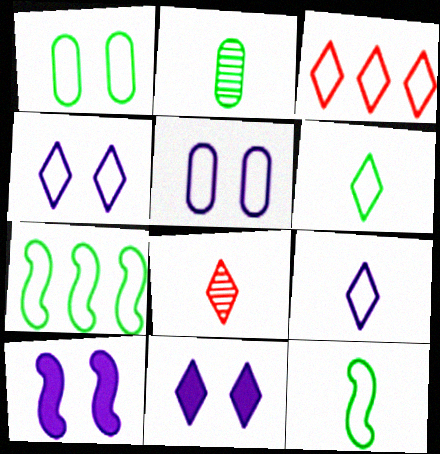[[1, 6, 7], 
[2, 3, 10], 
[3, 4, 6], 
[3, 5, 12]]